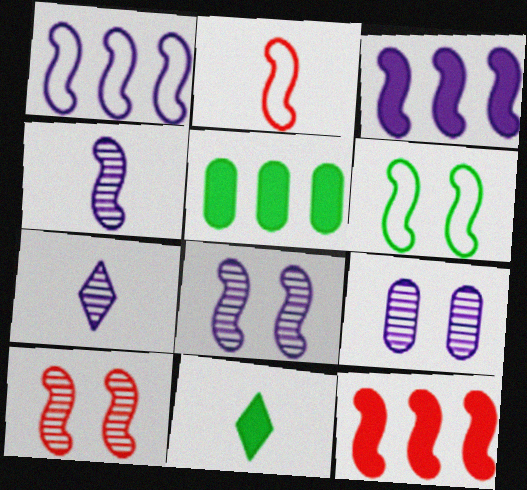[[1, 2, 6], 
[2, 10, 12], 
[4, 6, 12]]